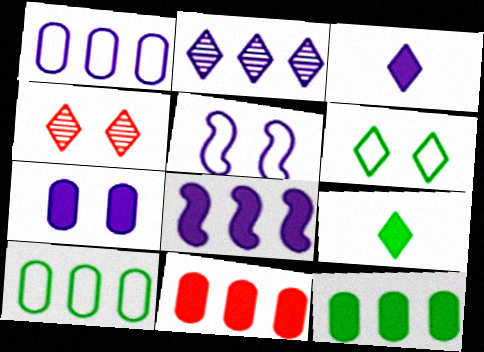[[1, 2, 8], 
[3, 7, 8]]